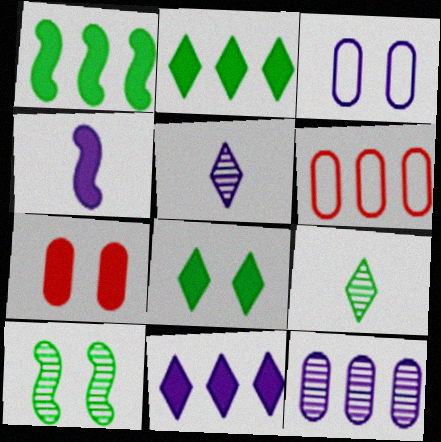[[2, 4, 7]]